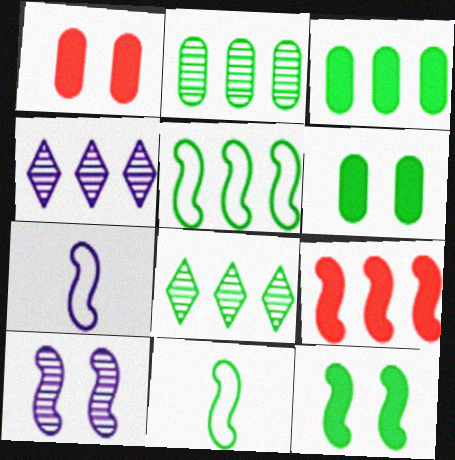[[1, 4, 11], 
[1, 7, 8], 
[3, 5, 8], 
[6, 8, 11], 
[9, 10, 11]]